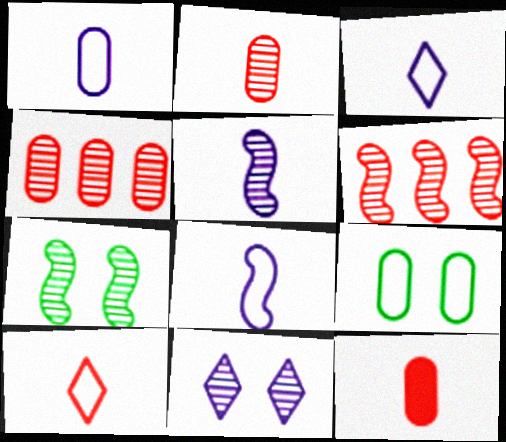[[1, 3, 8], 
[5, 6, 7]]